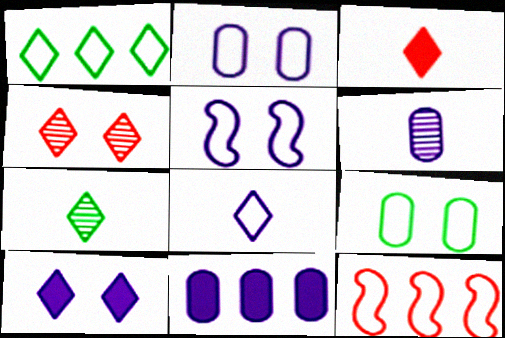[[2, 6, 11], 
[3, 7, 8], 
[8, 9, 12]]